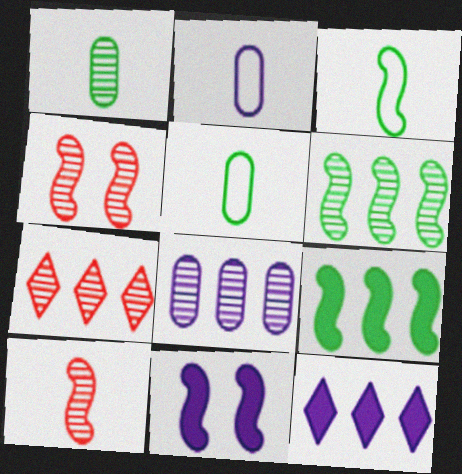[[4, 5, 12], 
[5, 7, 11], 
[6, 7, 8]]